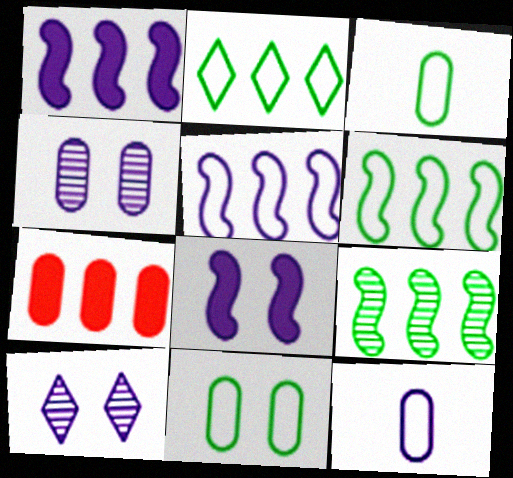[[1, 10, 12], 
[3, 4, 7]]